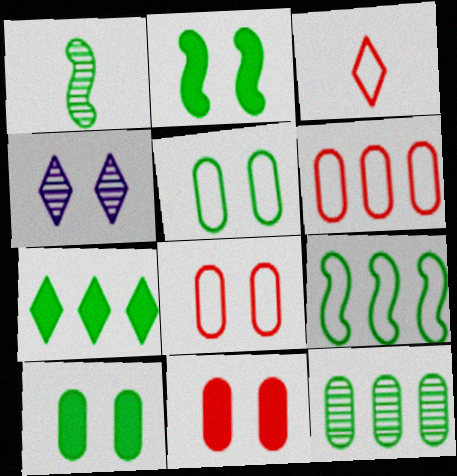[[1, 2, 9], 
[1, 5, 7], 
[2, 4, 8], 
[3, 4, 7], 
[7, 9, 12]]